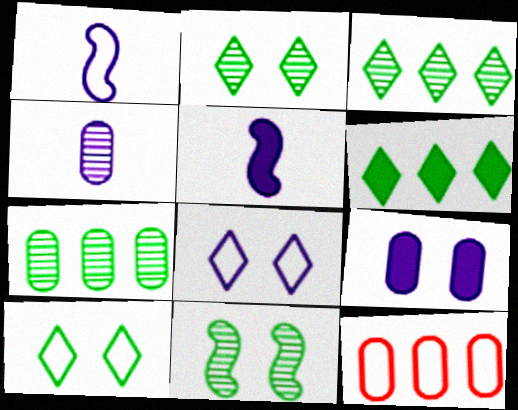[[1, 10, 12], 
[2, 5, 12]]